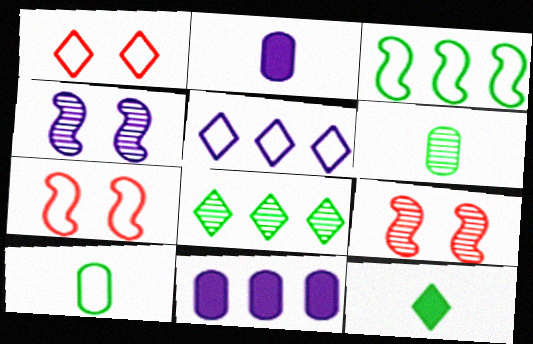[[2, 4, 5], 
[2, 7, 8], 
[5, 7, 10]]